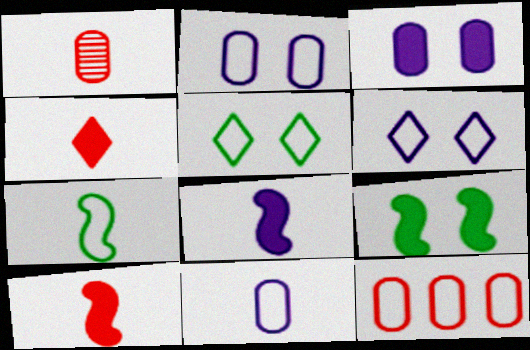[[6, 7, 12]]